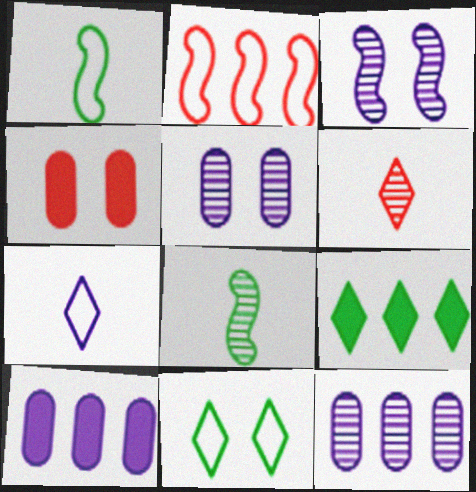[[2, 4, 6], 
[2, 9, 12], 
[3, 4, 11], 
[3, 7, 10]]